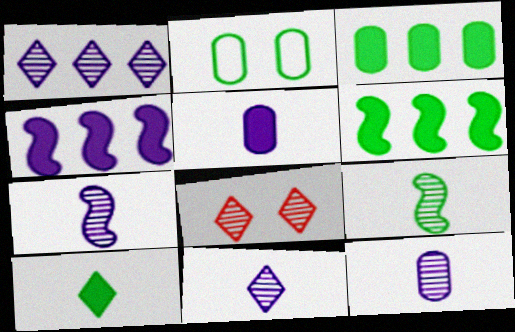[[7, 11, 12]]